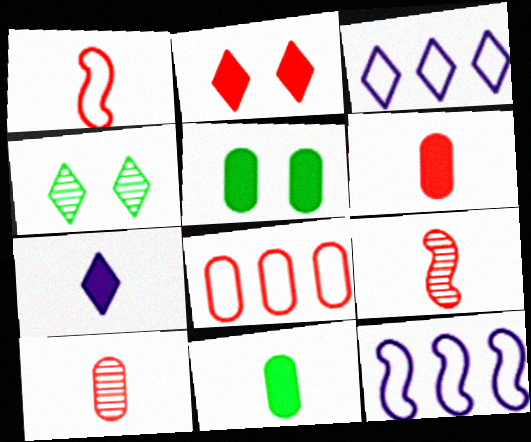[[2, 8, 9], 
[3, 5, 9], 
[4, 6, 12]]